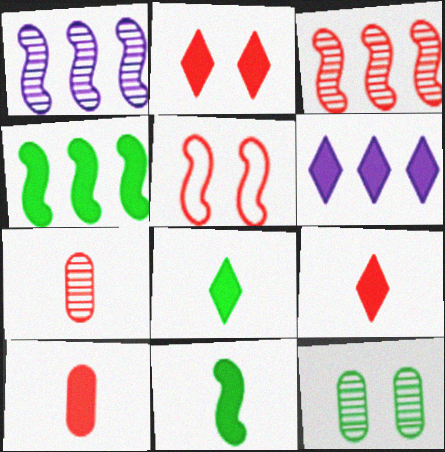[[1, 5, 11], 
[2, 6, 8]]